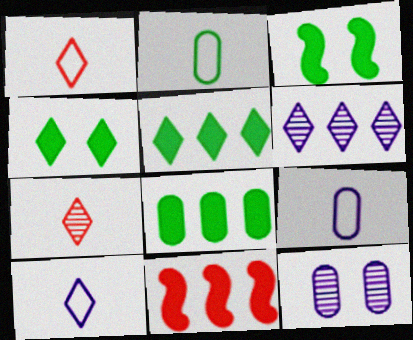[[1, 4, 6]]